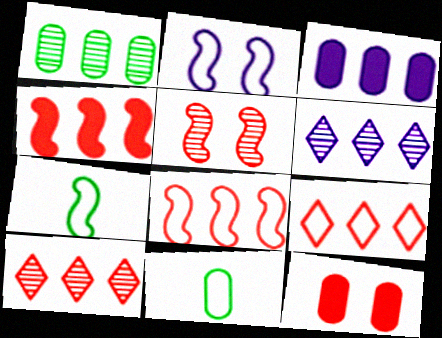[[2, 7, 8], 
[2, 9, 11], 
[6, 7, 12]]